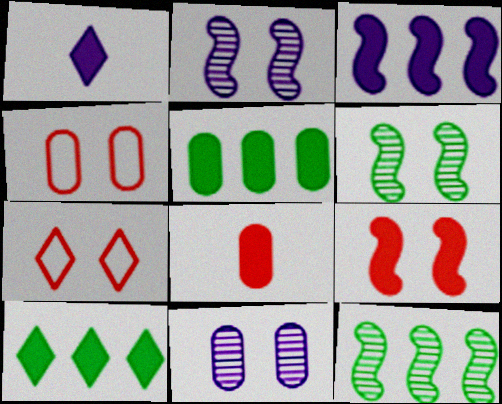[[1, 4, 12], 
[1, 5, 9]]